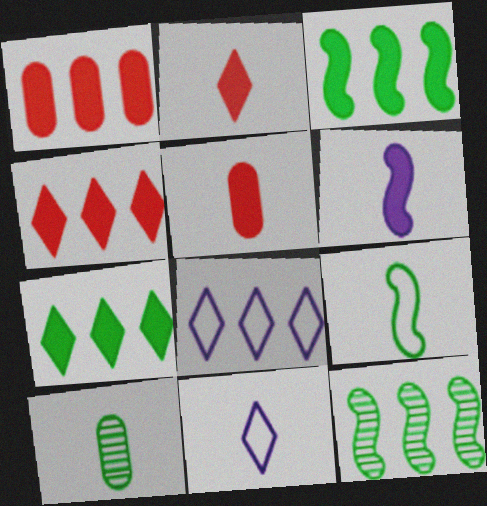[[1, 8, 12]]